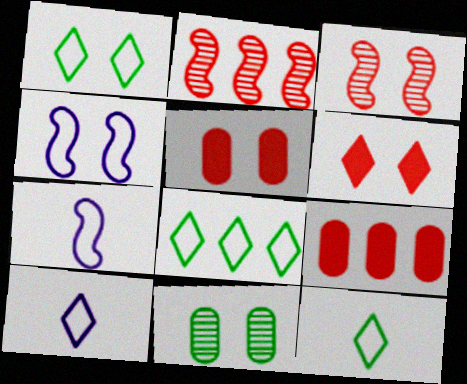[[1, 8, 12], 
[4, 6, 11]]